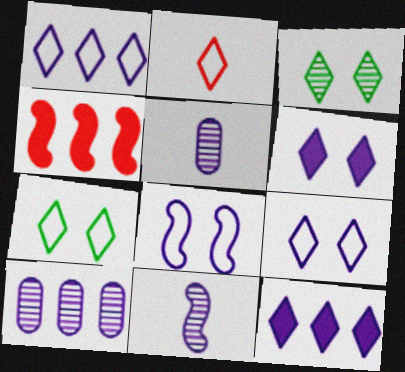[[1, 2, 7], 
[2, 3, 12], 
[4, 5, 7], 
[5, 8, 12]]